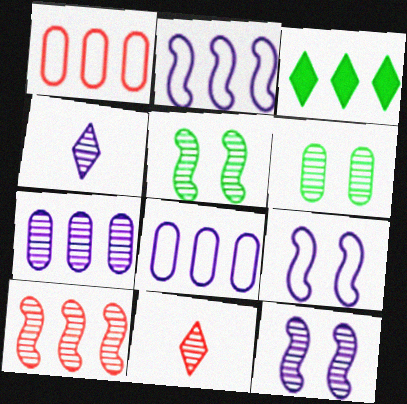[[3, 8, 10], 
[4, 6, 10], 
[4, 7, 12], 
[5, 7, 11]]